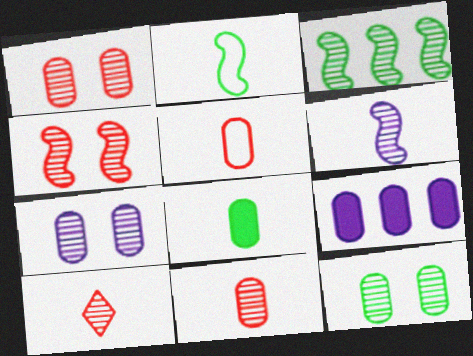[[1, 7, 12], 
[3, 4, 6], 
[3, 7, 10], 
[5, 9, 12]]